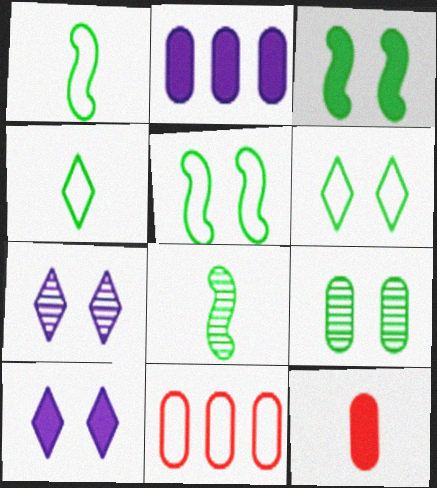[[3, 6, 9], 
[8, 10, 11]]